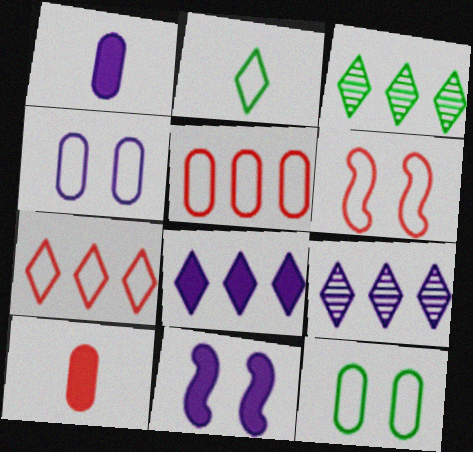[[1, 3, 6], 
[1, 8, 11], 
[3, 7, 8]]